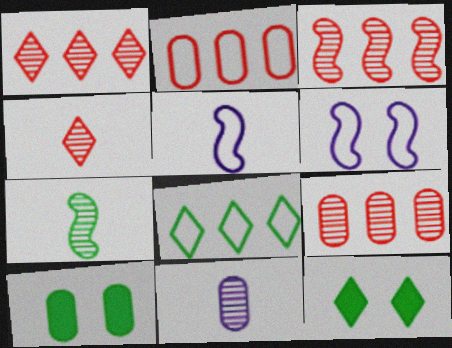[[1, 3, 9], 
[1, 5, 10], 
[2, 10, 11], 
[4, 7, 11], 
[5, 9, 12], 
[7, 8, 10]]